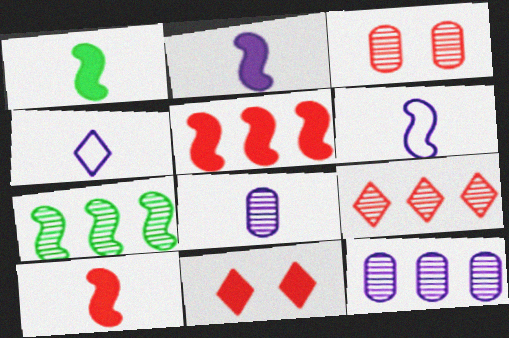[[1, 2, 10], 
[2, 4, 8], 
[7, 9, 12]]